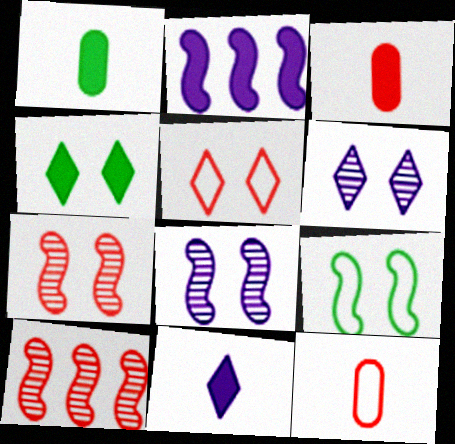[[2, 3, 4], 
[3, 5, 10], 
[4, 5, 6]]